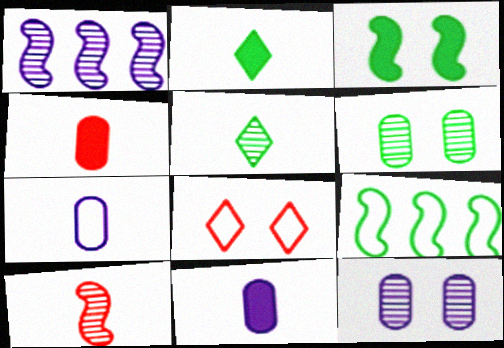[[2, 6, 9], 
[2, 7, 10], 
[3, 8, 12], 
[7, 8, 9]]